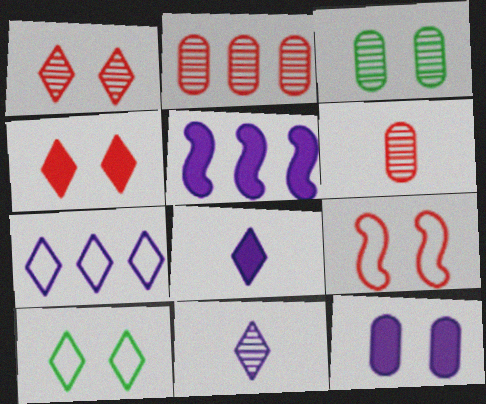[[5, 6, 10], 
[5, 8, 12]]